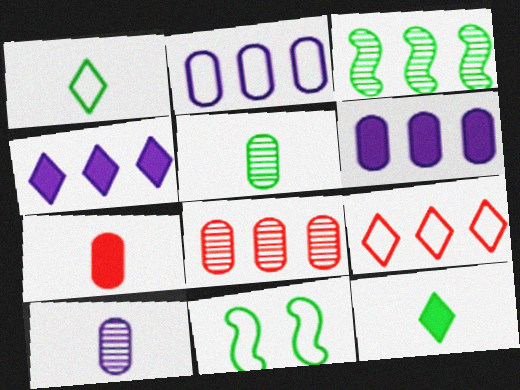[[3, 6, 9]]